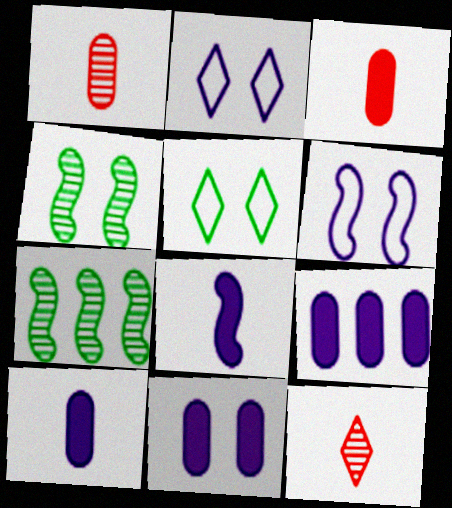[[2, 3, 7], 
[9, 10, 11]]